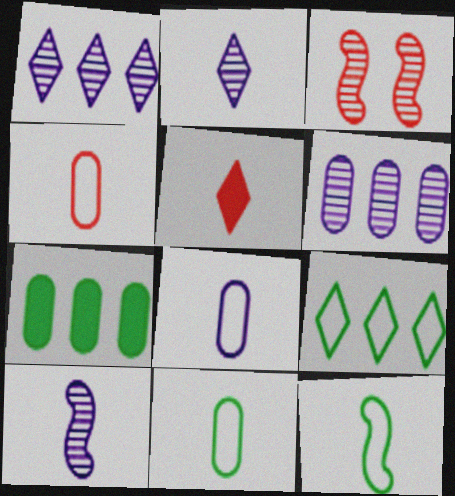[[4, 8, 11], 
[5, 10, 11]]